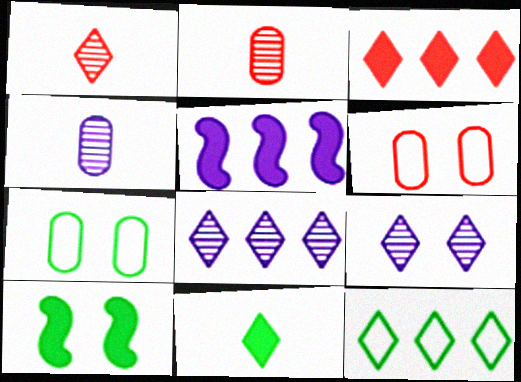[[1, 5, 7], 
[3, 8, 12], 
[6, 9, 10]]